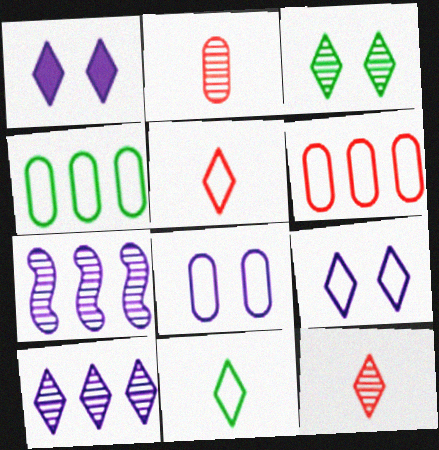[[2, 3, 7], 
[3, 10, 12]]